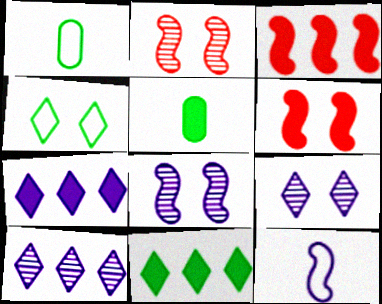[[1, 2, 7], 
[1, 3, 9], 
[1, 6, 10], 
[5, 6, 7]]